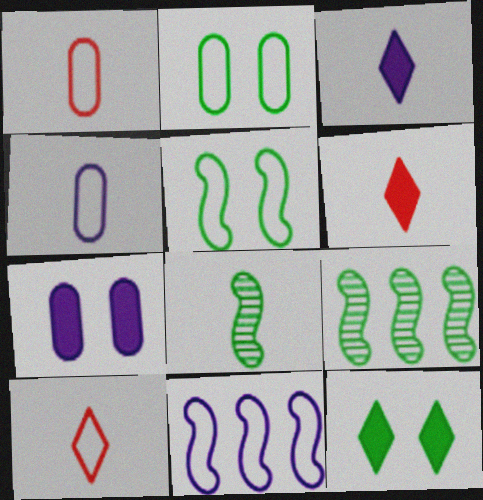[[1, 3, 8], 
[2, 10, 11], 
[4, 6, 8], 
[7, 9, 10]]